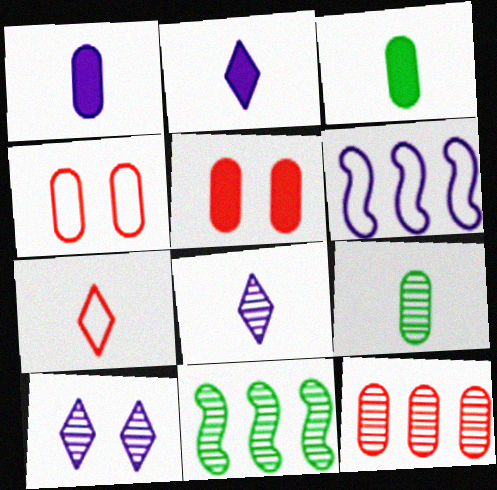[[1, 6, 10], 
[2, 4, 11]]